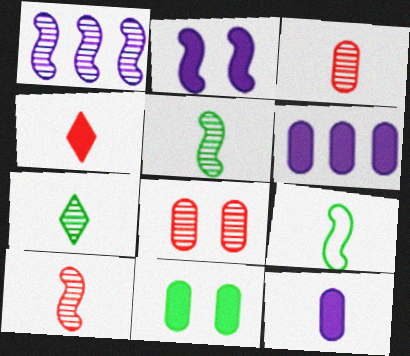[[1, 7, 8]]